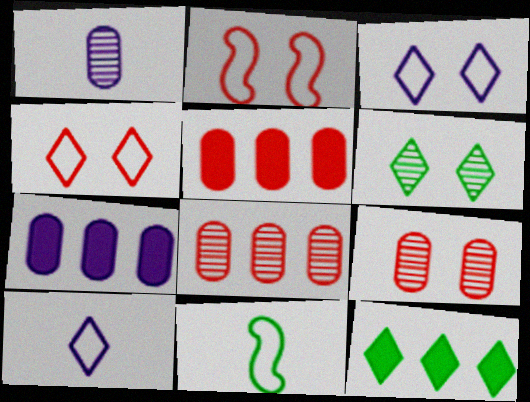[[1, 2, 12]]